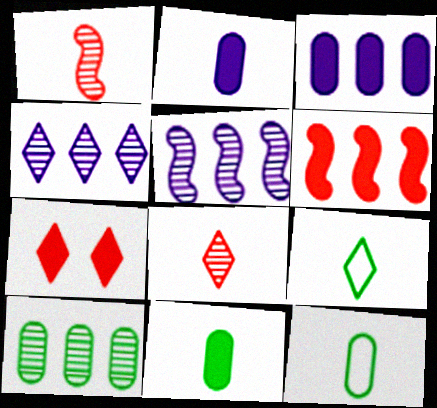[[1, 2, 9], 
[4, 7, 9], 
[5, 7, 12]]